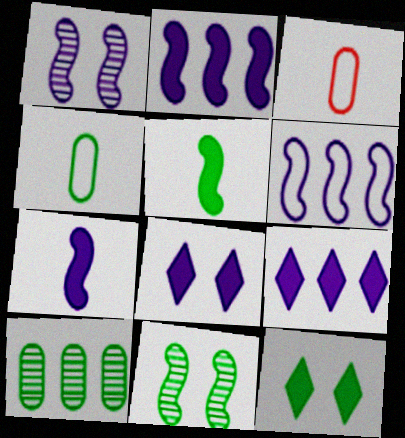[[1, 6, 7], 
[3, 9, 11]]